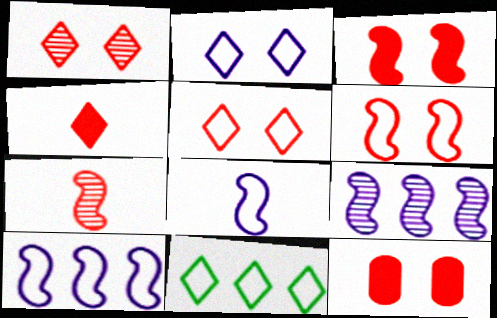[[1, 6, 12]]